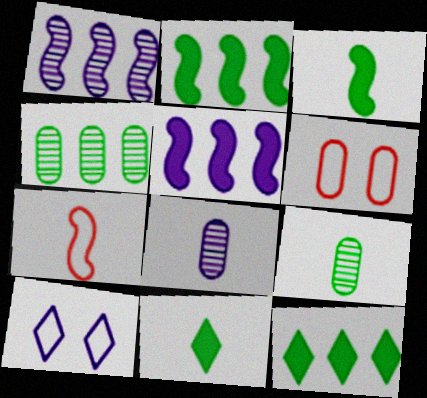[[1, 6, 11], 
[5, 8, 10], 
[7, 8, 11]]